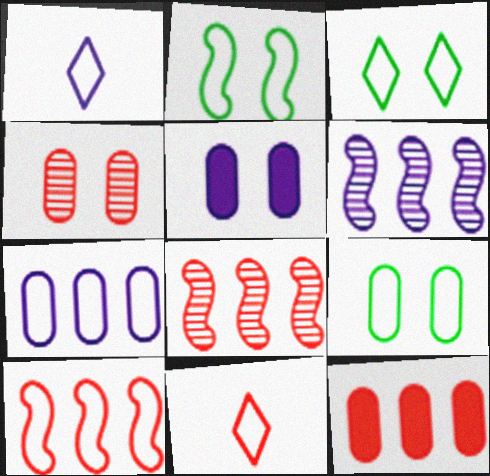[[1, 5, 6], 
[1, 9, 10], 
[2, 3, 9], 
[2, 7, 11], 
[4, 5, 9]]